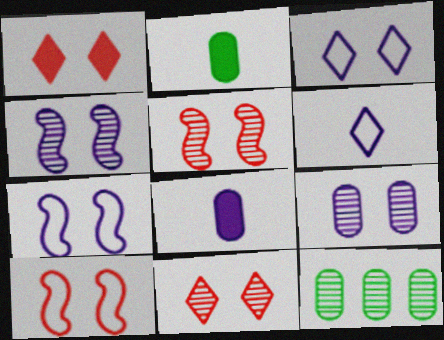[]